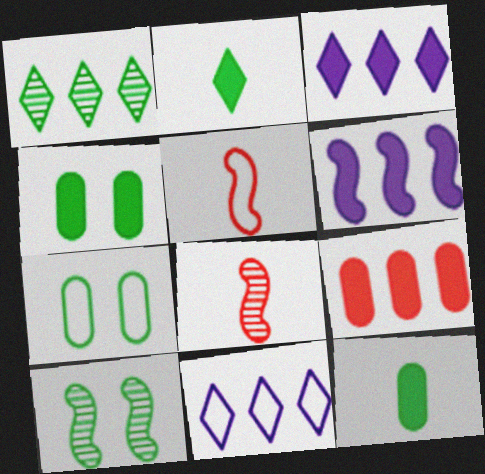[[3, 7, 8], 
[4, 8, 11], 
[5, 6, 10], 
[5, 7, 11]]